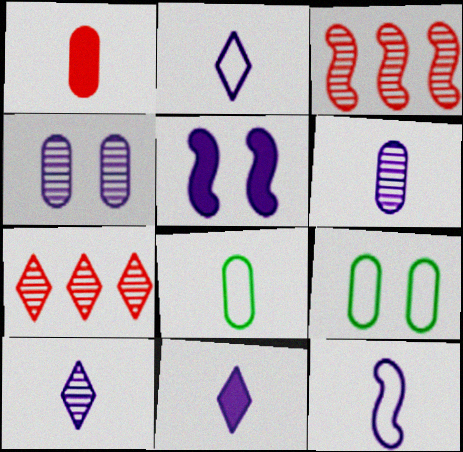[[1, 6, 8], 
[2, 10, 11], 
[3, 9, 11], 
[5, 7, 8], 
[6, 11, 12]]